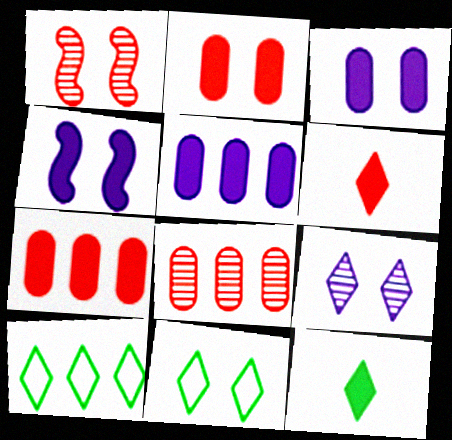[[1, 3, 11], 
[4, 7, 12], 
[6, 9, 10]]